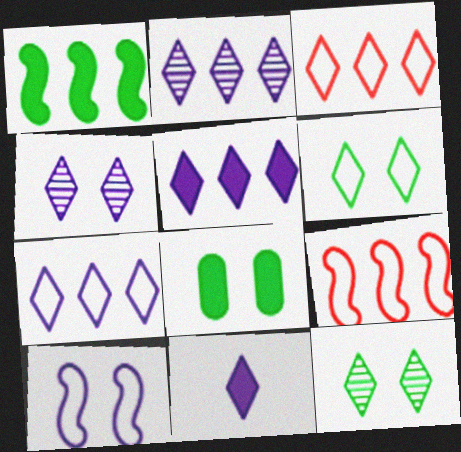[[2, 5, 7], 
[3, 11, 12], 
[4, 7, 11]]